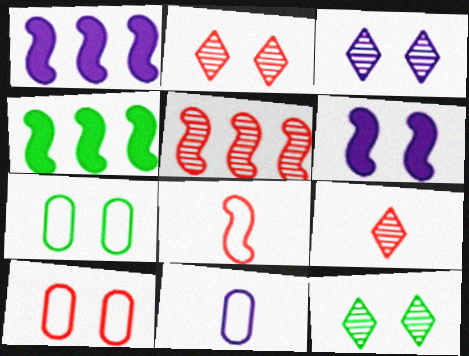[[1, 3, 11], 
[1, 7, 9], 
[2, 3, 12], 
[2, 4, 11], 
[2, 6, 7], 
[6, 10, 12]]